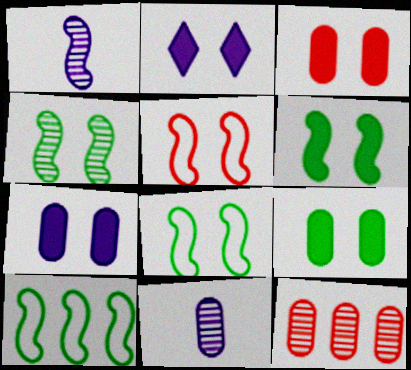[[2, 3, 6], 
[3, 7, 9], 
[4, 6, 8]]